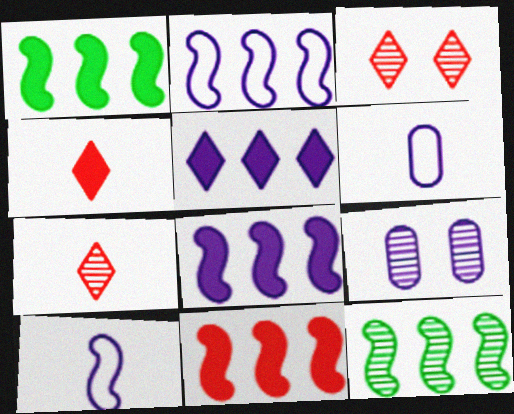[[1, 3, 6], 
[1, 8, 11], 
[2, 11, 12], 
[5, 9, 10], 
[7, 9, 12]]